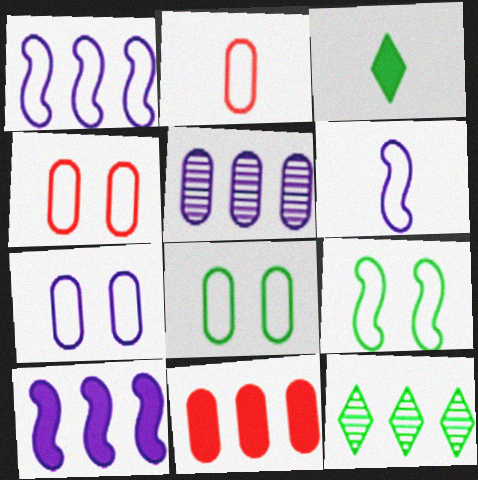[[1, 11, 12], 
[4, 7, 8]]